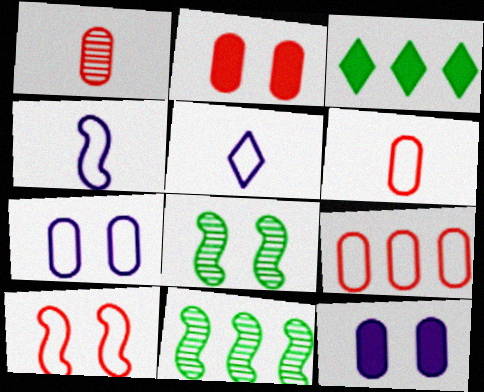[[1, 2, 9], 
[2, 5, 11]]